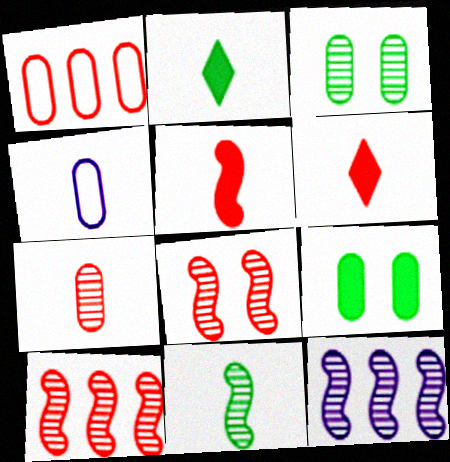[[1, 6, 8], 
[4, 6, 11], 
[8, 11, 12]]